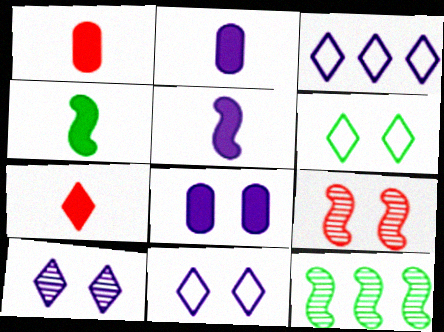[[1, 11, 12], 
[2, 4, 7], 
[6, 8, 9]]